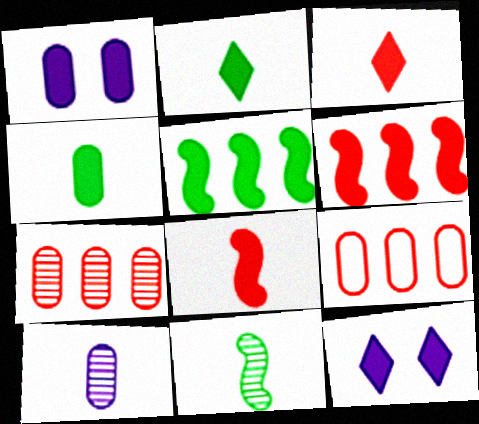[[1, 2, 6], 
[1, 3, 5], 
[4, 6, 12], 
[9, 11, 12]]